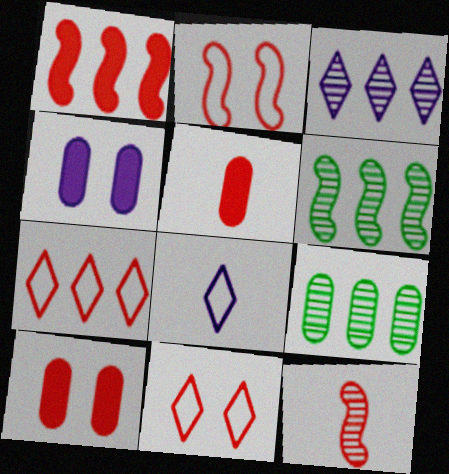[[1, 2, 12], 
[6, 8, 10], 
[7, 10, 12]]